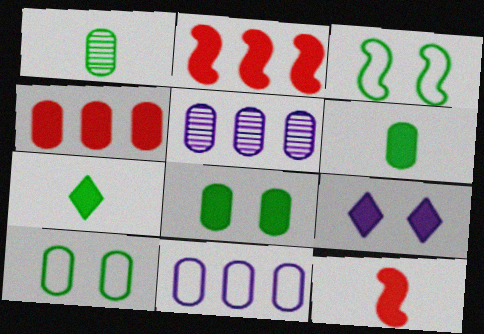[[2, 6, 9]]